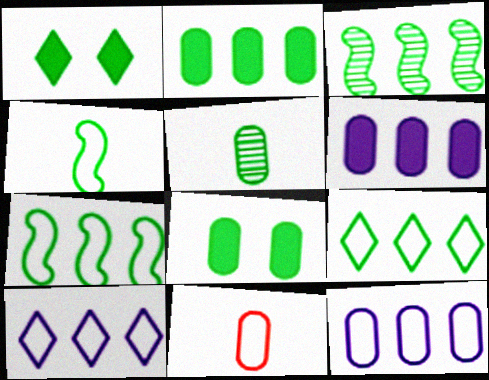[[1, 5, 7], 
[2, 3, 9]]